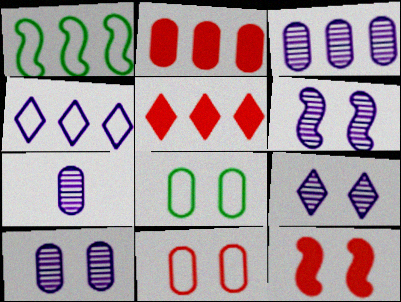[[1, 3, 5], 
[2, 7, 8], 
[3, 7, 10], 
[6, 9, 10], 
[8, 9, 12]]